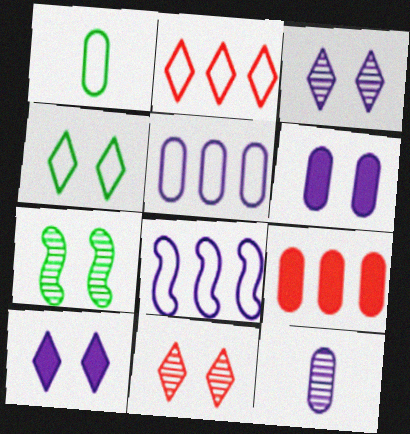[[4, 10, 11], 
[5, 6, 12], 
[8, 10, 12]]